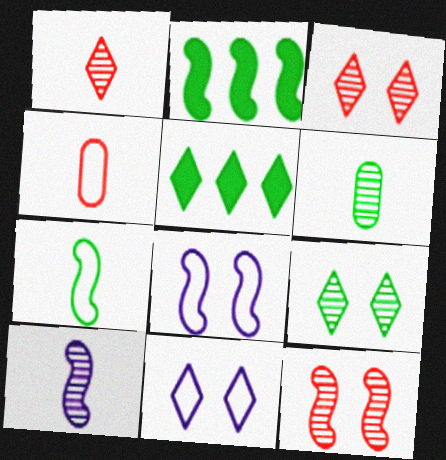[[1, 5, 11], 
[1, 6, 10]]